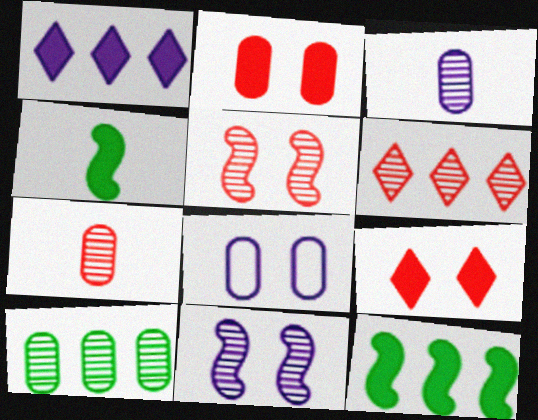[[1, 2, 4], 
[4, 6, 8], 
[5, 6, 7]]